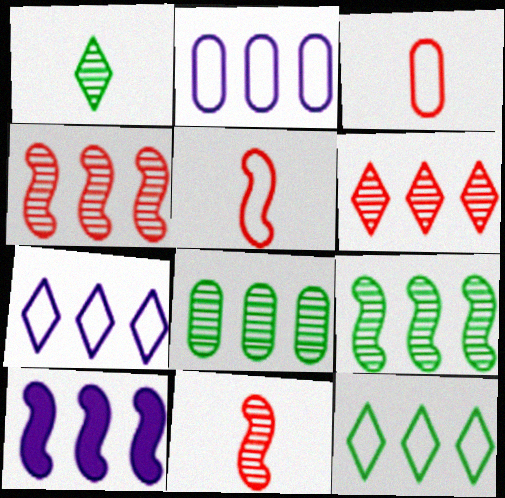[]